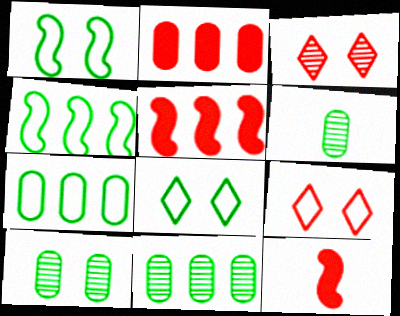[[6, 10, 11]]